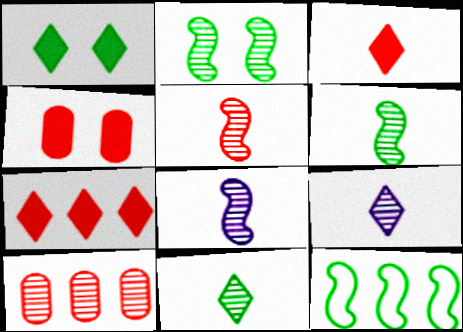[[2, 9, 10], 
[4, 9, 12], 
[5, 6, 8]]